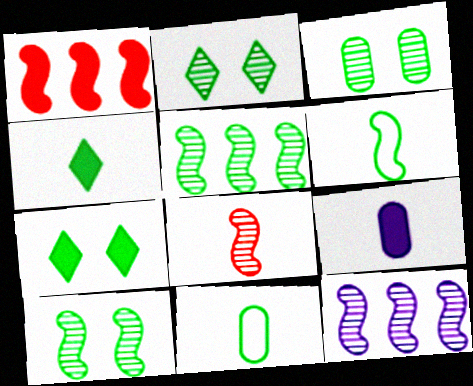[[1, 7, 9], 
[2, 3, 10], 
[5, 7, 11], 
[8, 10, 12]]